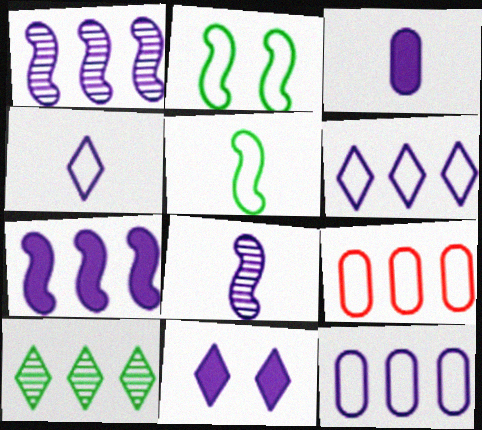[[2, 4, 9], 
[3, 4, 8], 
[3, 7, 11], 
[7, 9, 10], 
[8, 11, 12]]